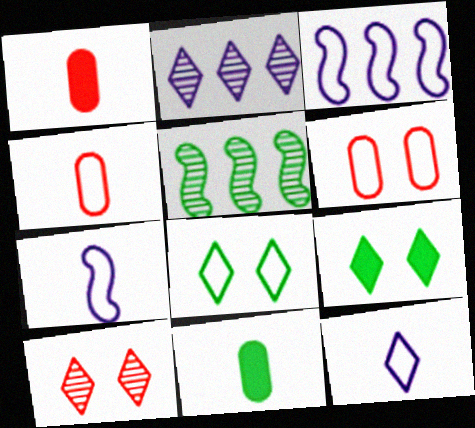[[3, 4, 8], 
[3, 10, 11], 
[5, 8, 11]]